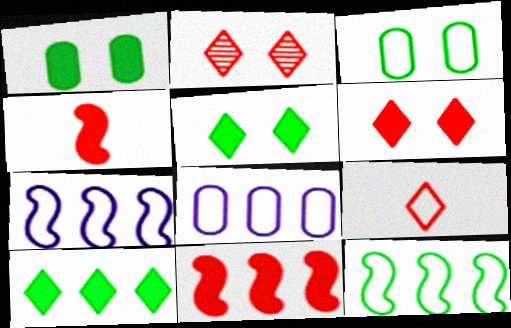[[3, 7, 9]]